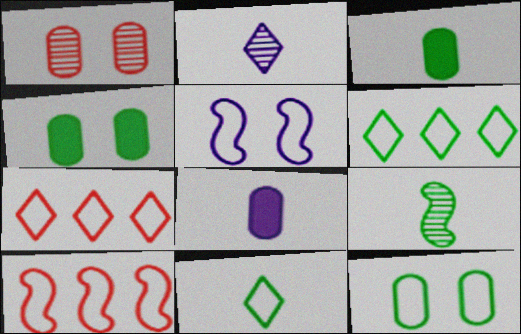[[2, 4, 10], 
[3, 9, 11], 
[4, 6, 9]]